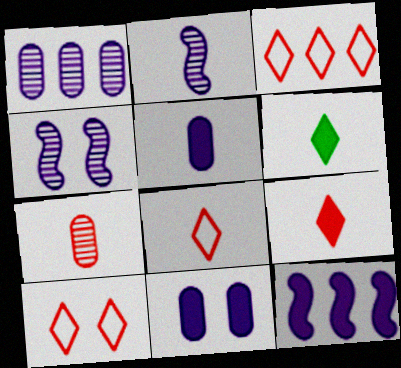[[3, 8, 10]]